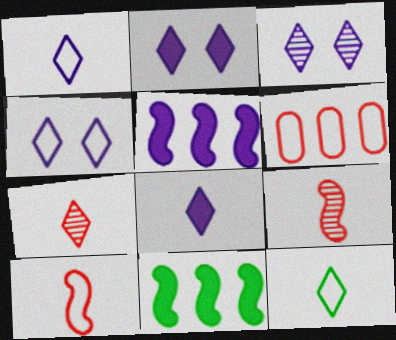[[2, 3, 4], 
[7, 8, 12]]